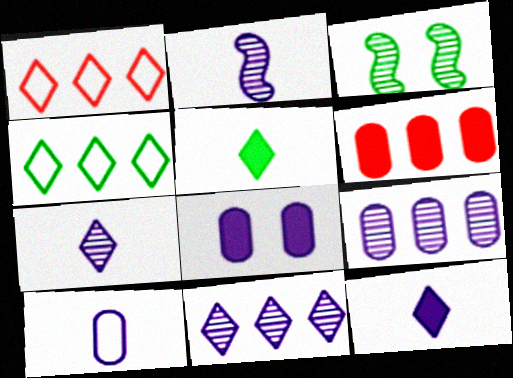[[2, 10, 12], 
[8, 9, 10]]